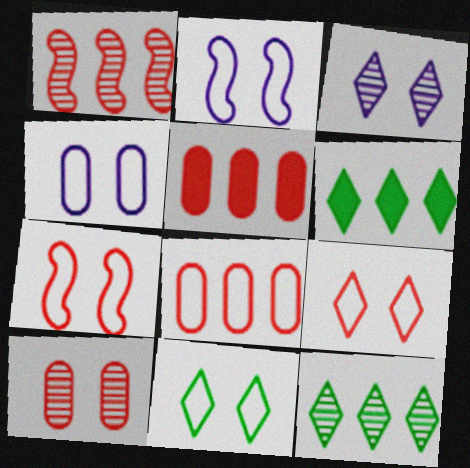[[4, 7, 11]]